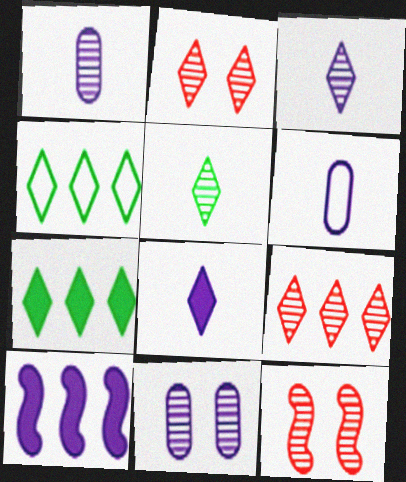[[2, 4, 8], 
[6, 7, 12]]